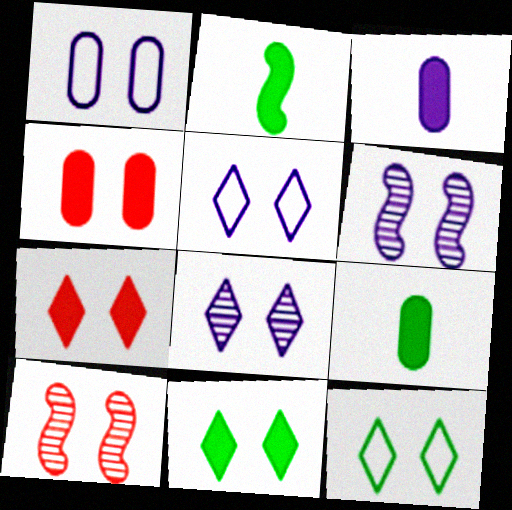[[1, 10, 11], 
[4, 6, 12], 
[7, 8, 12]]